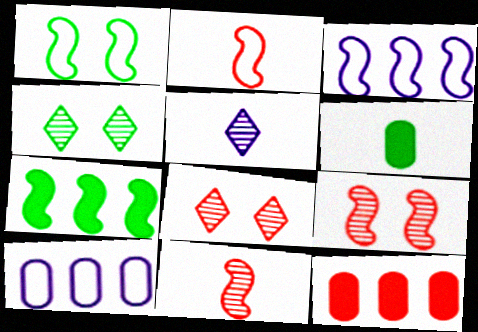[[1, 2, 3], 
[1, 5, 12], 
[2, 5, 6], 
[2, 8, 12], 
[3, 6, 8]]